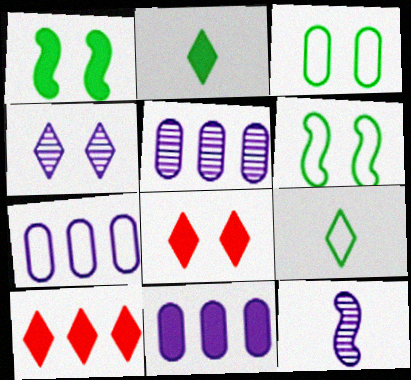[[3, 10, 12], 
[4, 5, 12], 
[4, 9, 10], 
[5, 7, 11]]